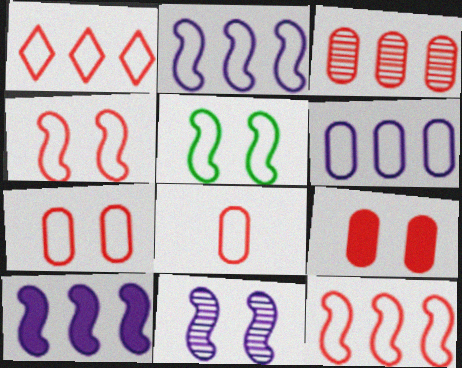[[1, 4, 8], 
[3, 8, 9]]